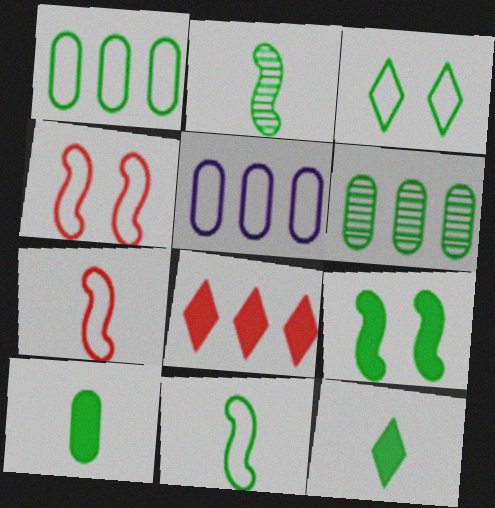[[1, 3, 11], 
[3, 5, 7]]